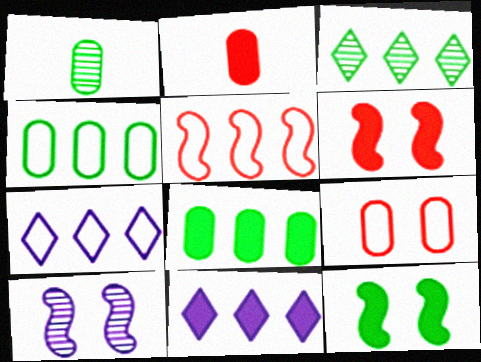[[1, 6, 7], 
[2, 11, 12], 
[4, 5, 7]]